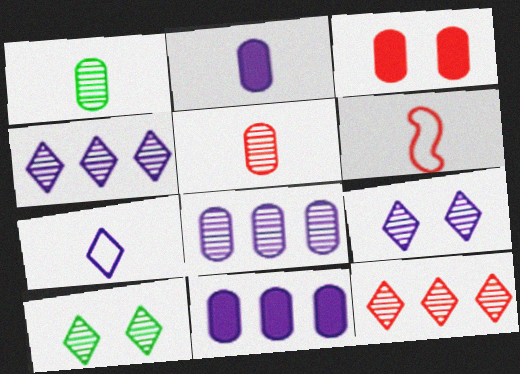[[3, 6, 12], 
[6, 10, 11]]